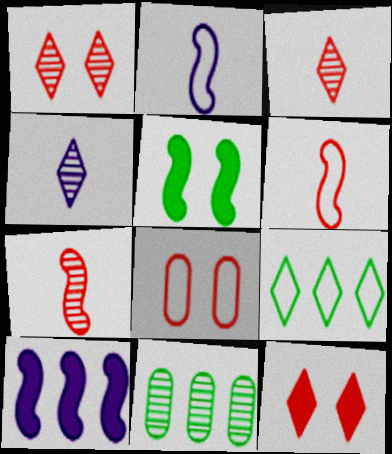[[2, 8, 9], 
[2, 11, 12], 
[4, 9, 12]]